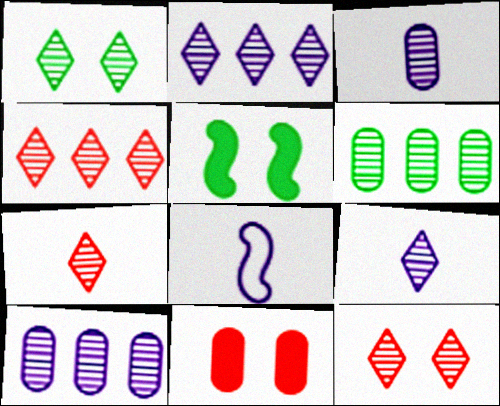[[1, 2, 7], 
[1, 4, 9], 
[4, 7, 12]]